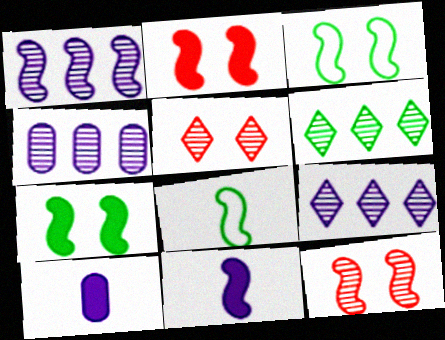[[1, 2, 8], 
[1, 4, 9]]